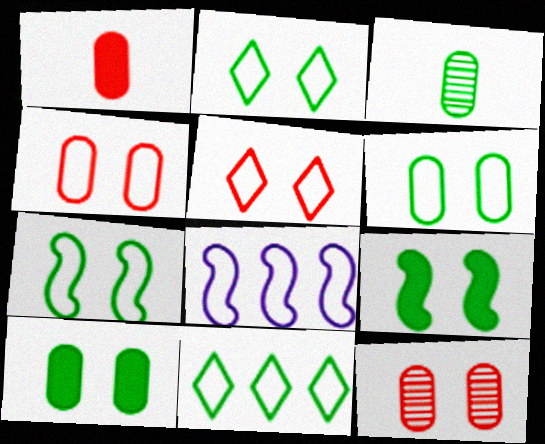[[2, 6, 7], 
[3, 9, 11]]